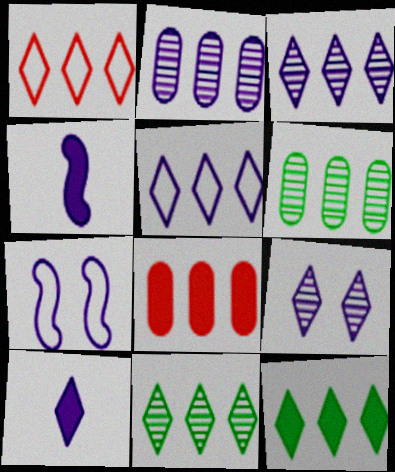[[1, 3, 12], 
[2, 7, 10], 
[5, 9, 10]]